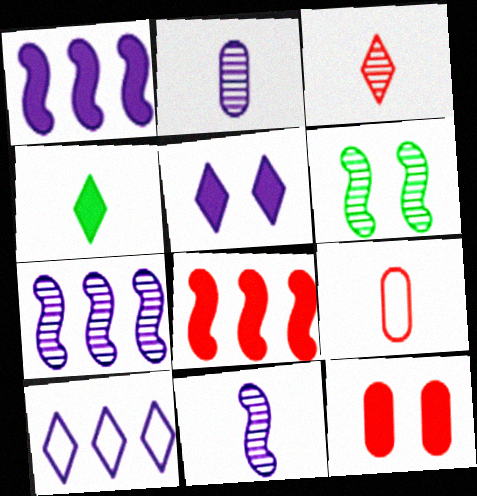[[1, 4, 12], 
[4, 9, 11]]